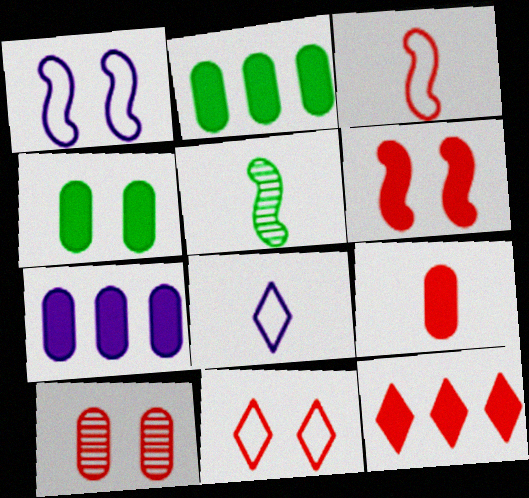[[3, 10, 12], 
[4, 7, 9], 
[5, 7, 11], 
[5, 8, 9], 
[6, 9, 12], 
[6, 10, 11]]